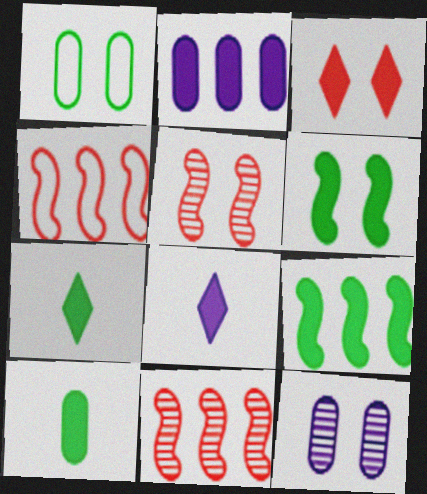[[1, 8, 11], 
[4, 7, 12]]